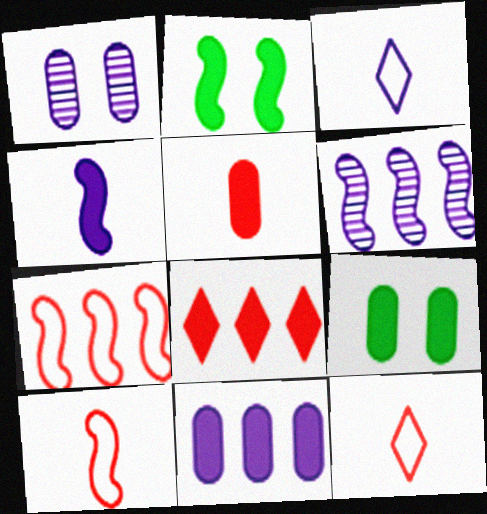[[2, 6, 10], 
[4, 8, 9], 
[5, 9, 11], 
[6, 9, 12]]